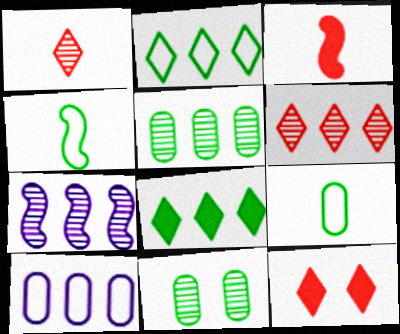[[1, 7, 11], 
[4, 8, 11], 
[5, 6, 7], 
[7, 9, 12]]